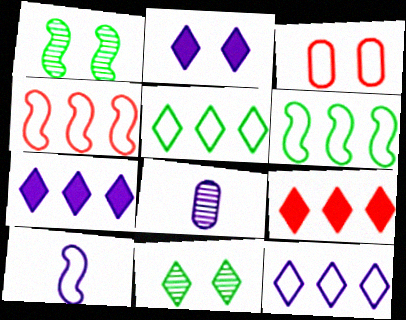[[1, 2, 3], 
[3, 5, 10]]